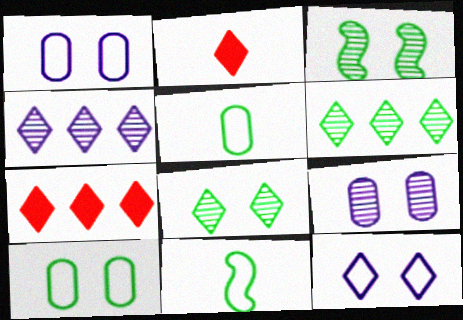[[2, 6, 12], 
[7, 9, 11]]